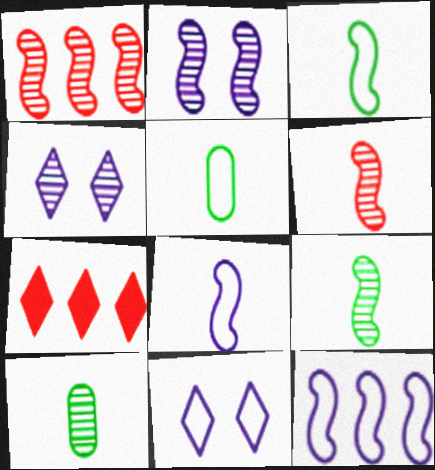[[1, 2, 9], 
[1, 4, 10], 
[2, 5, 7]]